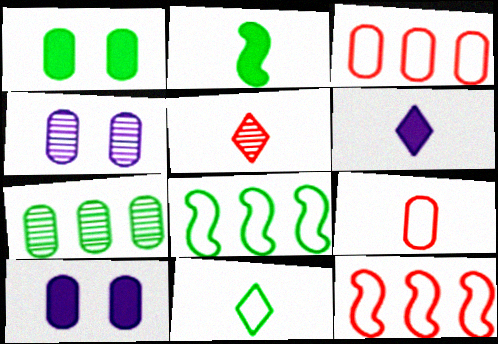[[5, 6, 11], 
[5, 8, 10], 
[7, 9, 10]]